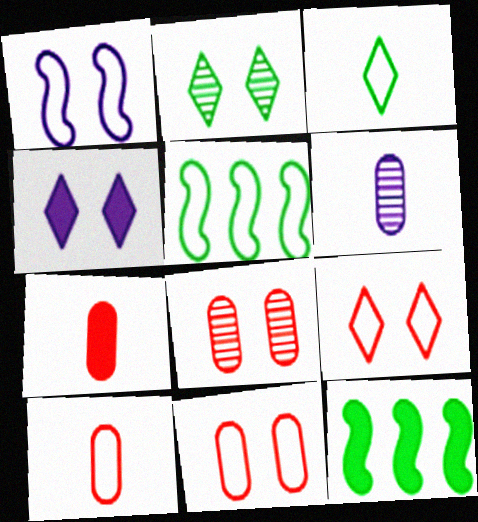[[2, 4, 9], 
[4, 7, 12], 
[6, 9, 12]]